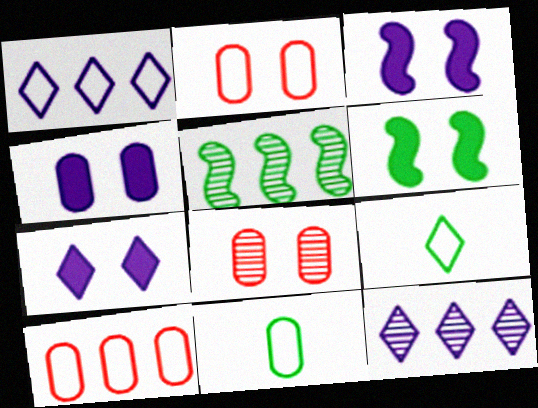[[3, 4, 7]]